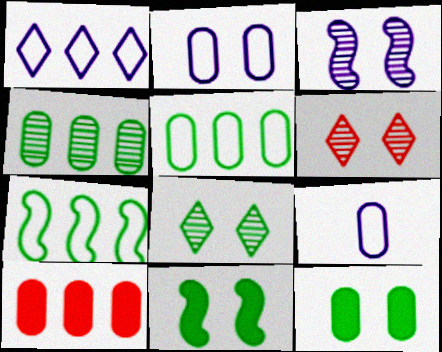[[2, 6, 11]]